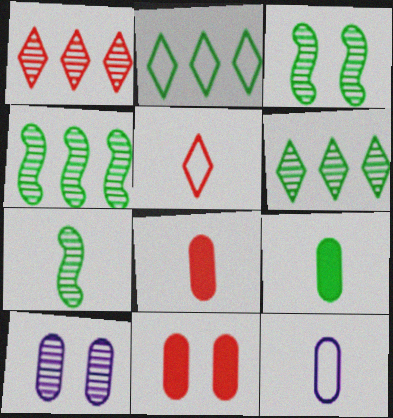[[1, 7, 10], 
[2, 3, 9], 
[3, 4, 7]]